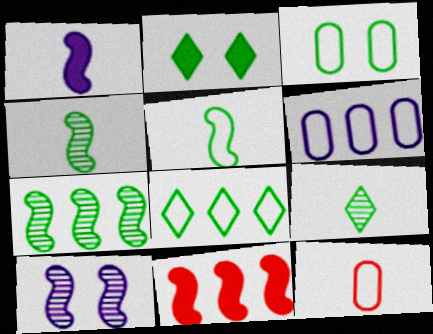[[1, 9, 12], 
[2, 8, 9], 
[3, 5, 8], 
[3, 6, 12], 
[5, 10, 11]]